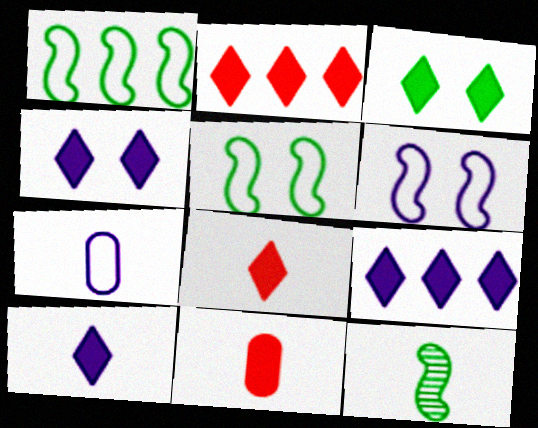[[2, 3, 10], 
[3, 8, 9], 
[4, 9, 10], 
[7, 8, 12]]